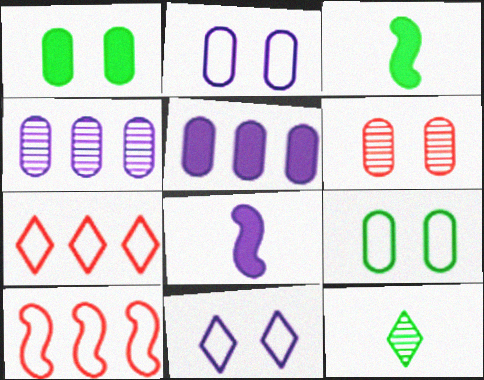[[1, 2, 6], 
[4, 8, 11]]